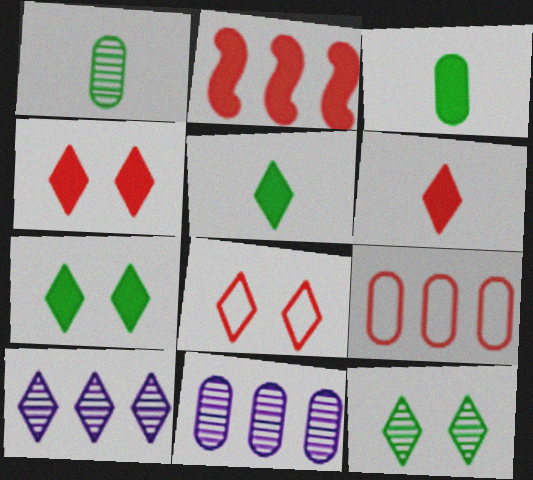[[5, 8, 10]]